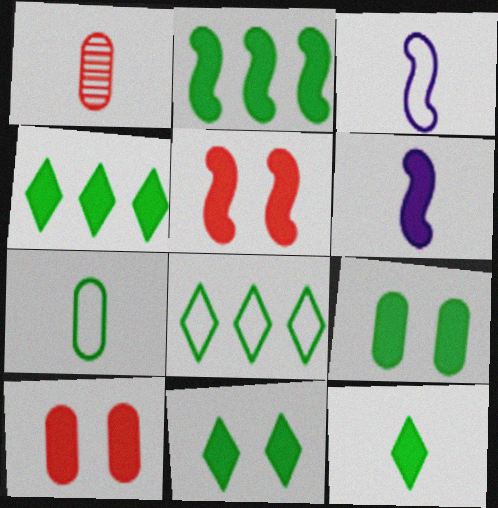[[1, 3, 12], 
[2, 5, 6], 
[2, 9, 12], 
[4, 6, 10], 
[4, 11, 12]]